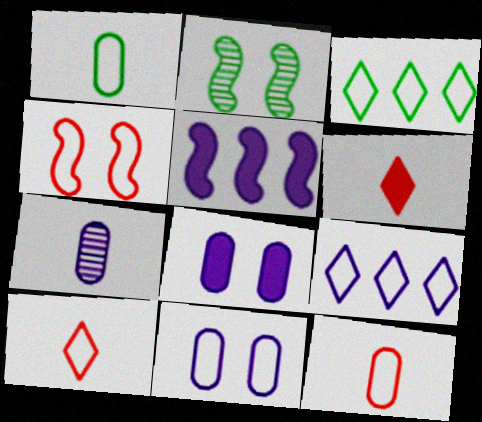[[1, 4, 9]]